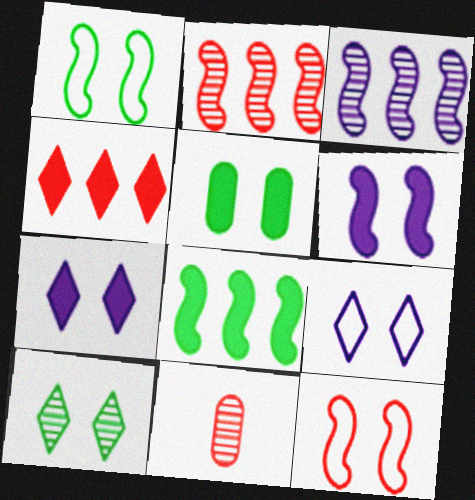[[1, 5, 10], 
[3, 10, 11], 
[4, 11, 12], 
[8, 9, 11]]